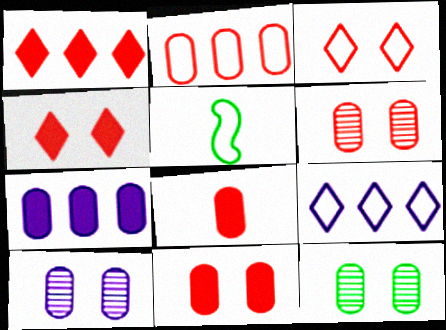[[1, 5, 10], 
[2, 6, 8], 
[6, 10, 12]]